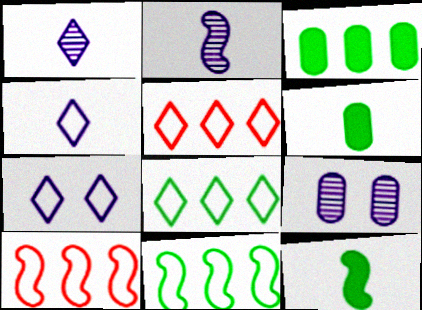[[5, 9, 12]]